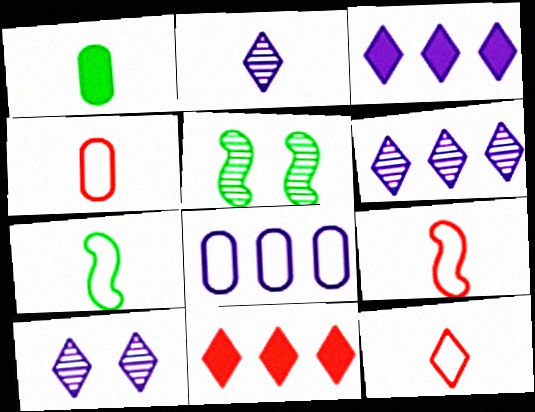[[1, 2, 9], 
[2, 6, 10], 
[3, 4, 5], 
[4, 9, 12]]